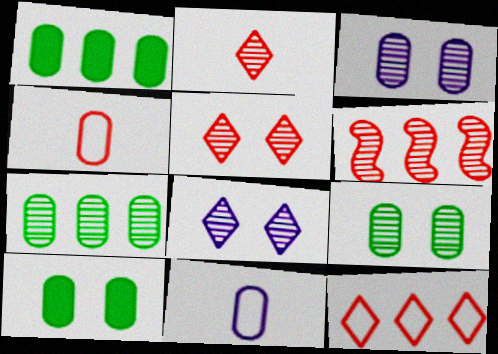[[1, 3, 4]]